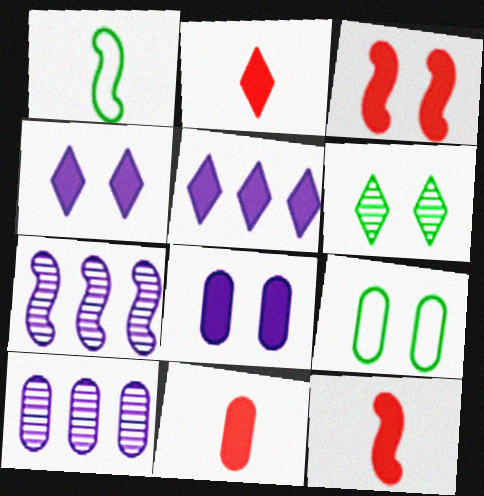[[1, 3, 7], 
[2, 7, 9], 
[2, 11, 12], 
[9, 10, 11]]